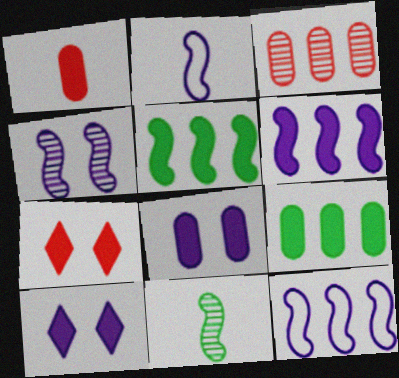[[1, 5, 10], 
[1, 8, 9], 
[2, 4, 6]]